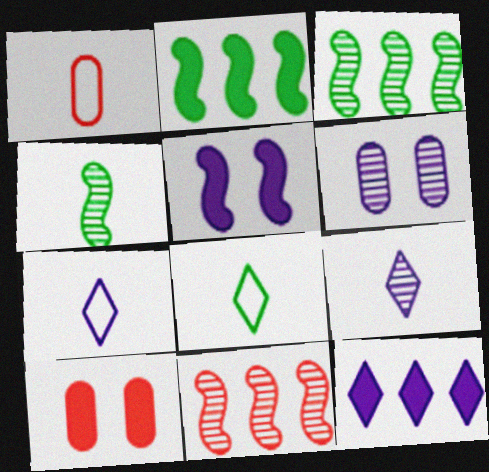[[3, 7, 10]]